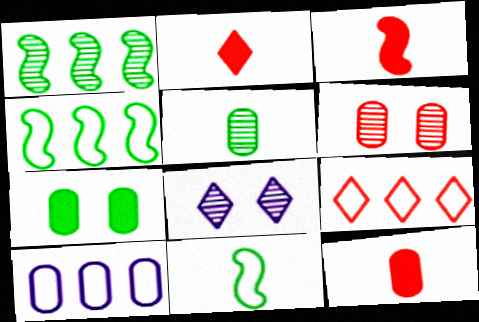[[2, 3, 12], 
[3, 6, 9], 
[4, 8, 12], 
[4, 9, 10]]